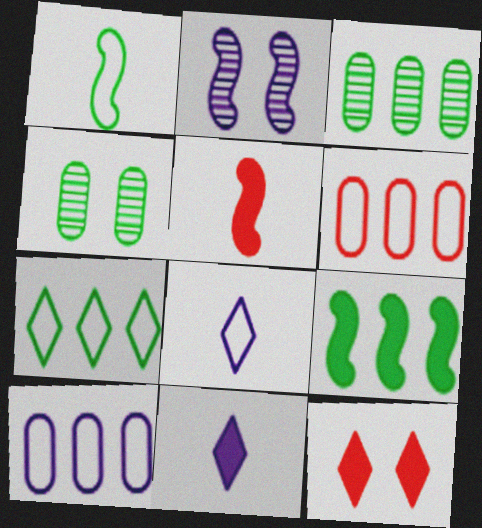[[2, 10, 11], 
[3, 7, 9]]